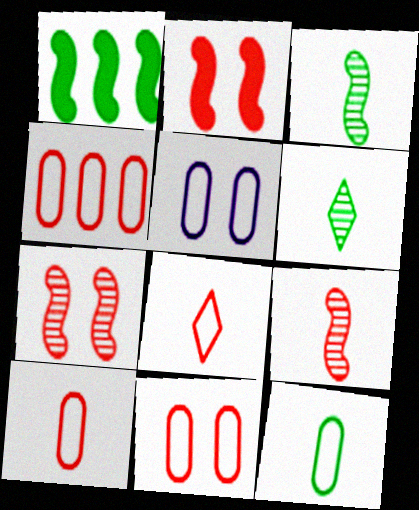[[4, 5, 12], 
[4, 10, 11]]